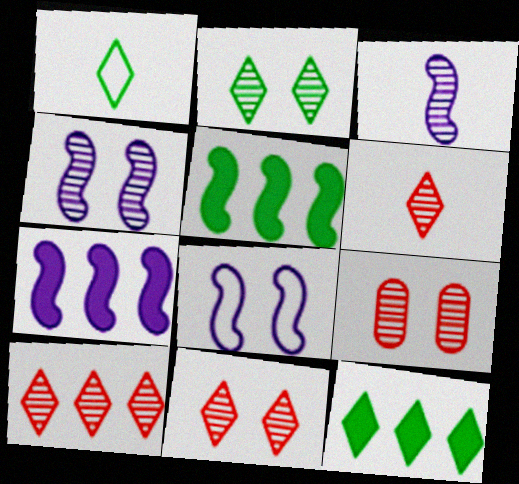[[1, 2, 12], 
[1, 7, 9], 
[2, 4, 9], 
[3, 7, 8], 
[6, 10, 11]]